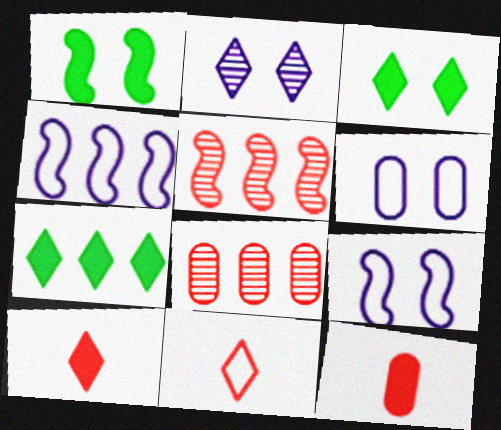[[2, 7, 11], 
[4, 7, 8]]